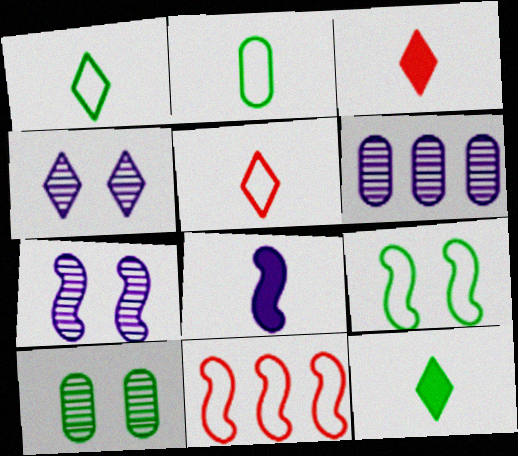[[3, 6, 9]]